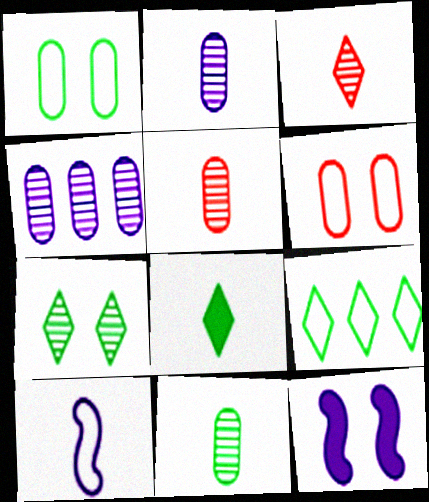[[2, 5, 11], 
[5, 8, 10], 
[5, 9, 12], 
[6, 7, 12], 
[6, 9, 10], 
[7, 8, 9]]